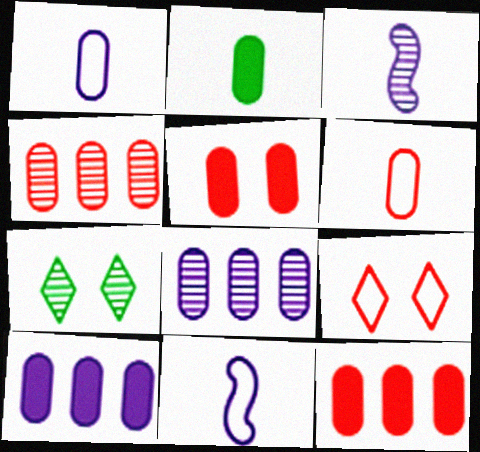[[2, 5, 10], 
[3, 4, 7], 
[4, 5, 6], 
[7, 11, 12]]